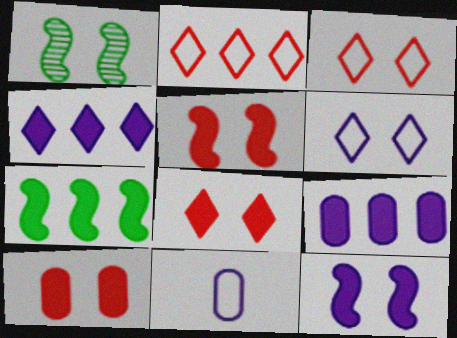[[1, 6, 10], 
[5, 8, 10]]